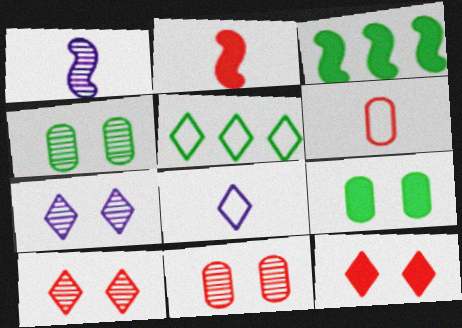[[3, 6, 7], 
[3, 8, 11]]